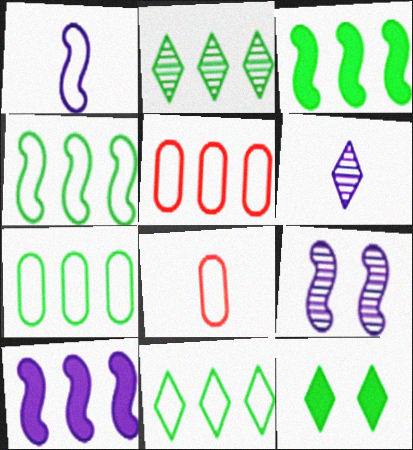[[1, 9, 10], 
[2, 3, 7], 
[2, 5, 10], 
[4, 7, 11]]